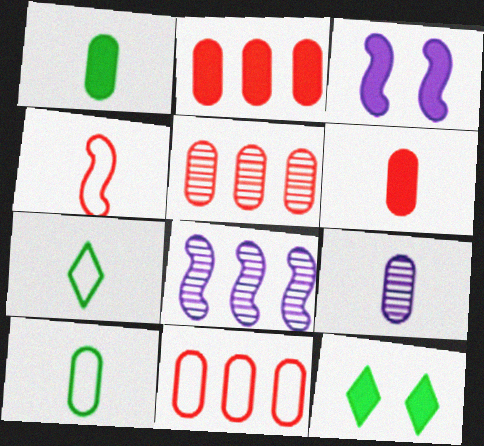[[2, 5, 11], 
[3, 5, 7], 
[6, 9, 10]]